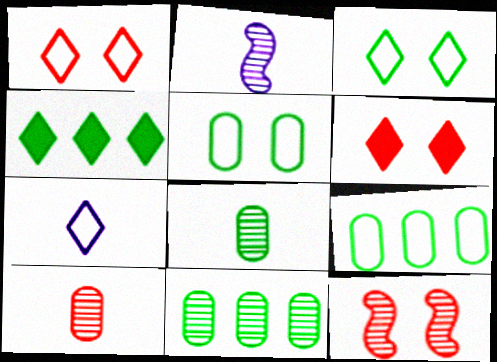[[2, 6, 9]]